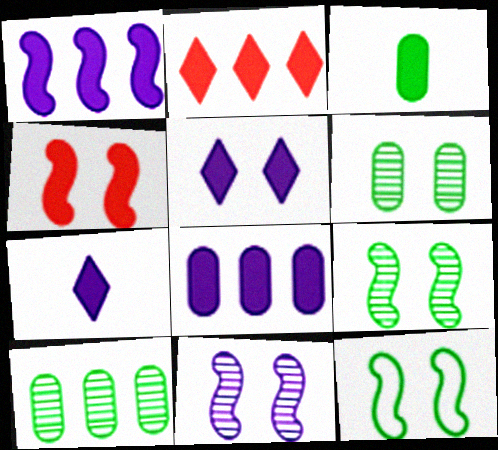[[4, 11, 12]]